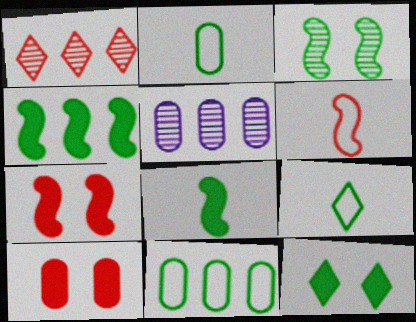[[1, 6, 10], 
[2, 5, 10], 
[5, 6, 12], 
[5, 7, 9]]